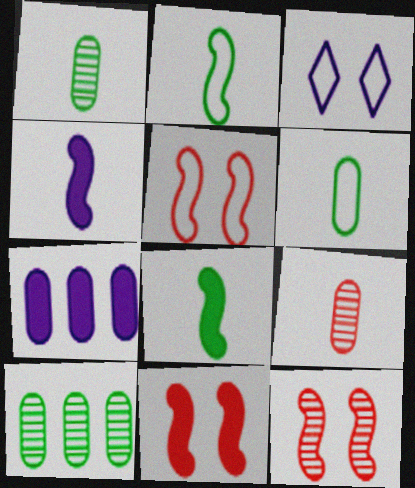[[5, 11, 12]]